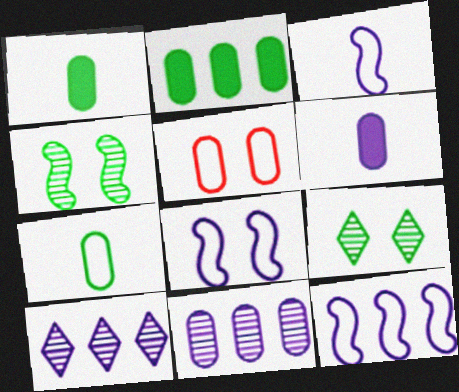[[1, 5, 11], 
[3, 8, 12], 
[6, 8, 10]]